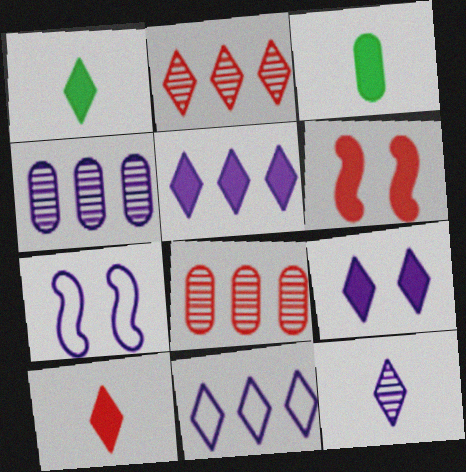[[1, 7, 8], 
[2, 3, 7], 
[3, 5, 6], 
[9, 11, 12]]